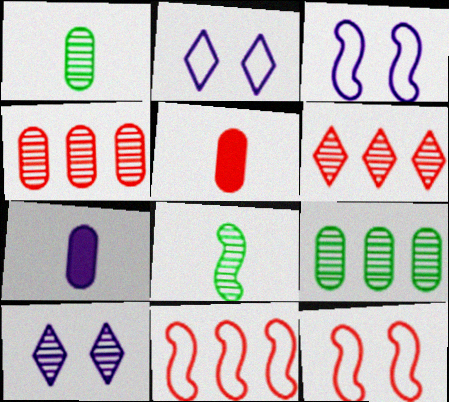[[4, 8, 10], 
[5, 6, 12]]